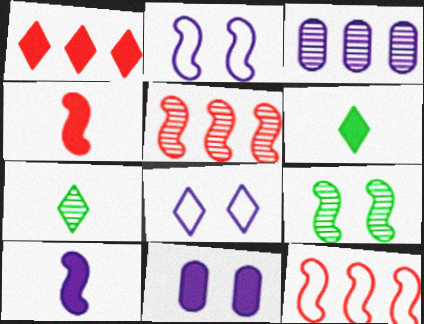[[1, 7, 8], 
[3, 8, 10], 
[7, 11, 12], 
[9, 10, 12]]